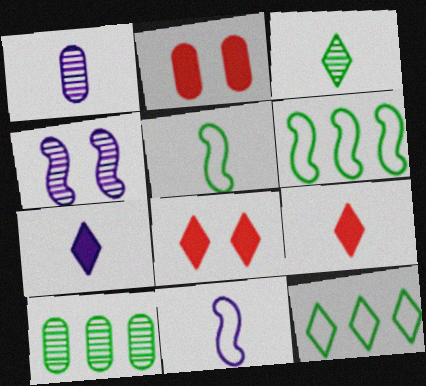[[1, 5, 9], 
[1, 6, 8], 
[1, 7, 11], 
[8, 10, 11]]